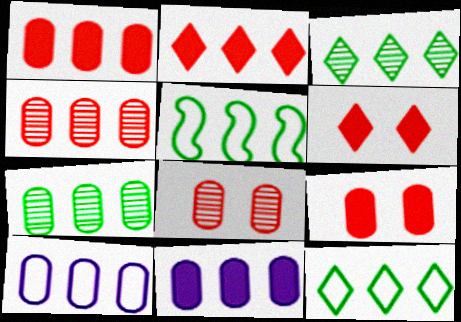[[1, 7, 10]]